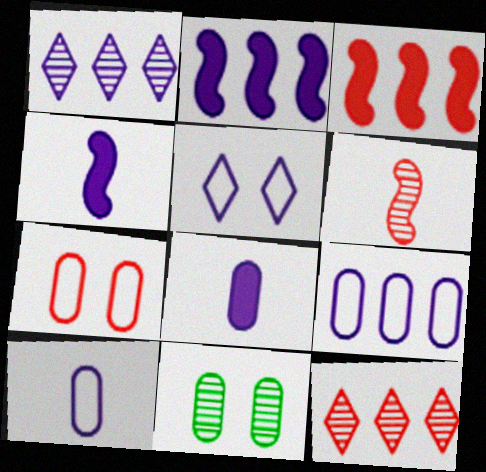[[1, 2, 9], 
[1, 6, 11]]